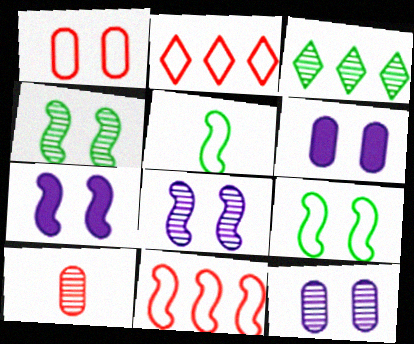[[3, 8, 10]]